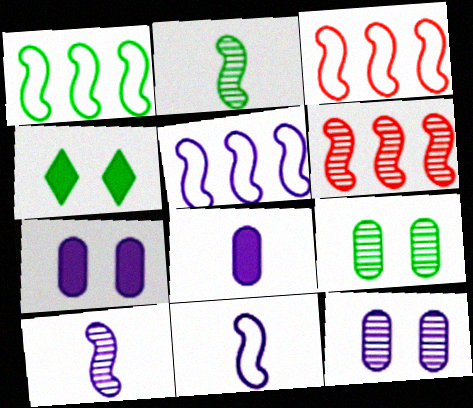[[1, 3, 5]]